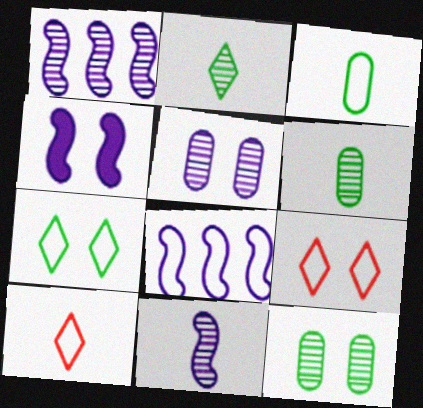[[3, 8, 9], 
[4, 8, 11], 
[4, 9, 12]]